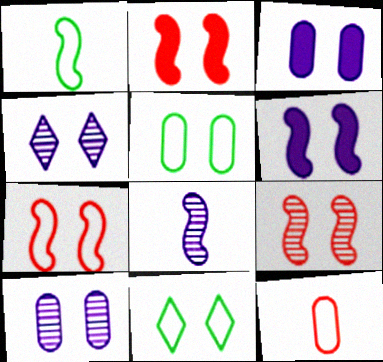[[2, 4, 5], 
[2, 7, 9], 
[2, 10, 11], 
[3, 9, 11]]